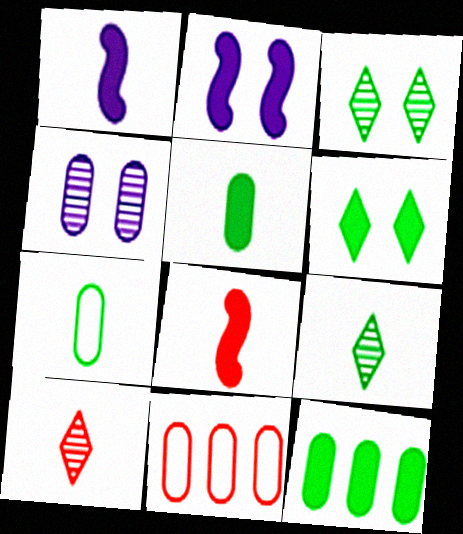[[1, 3, 11], 
[1, 7, 10], 
[2, 9, 11], 
[4, 5, 11]]